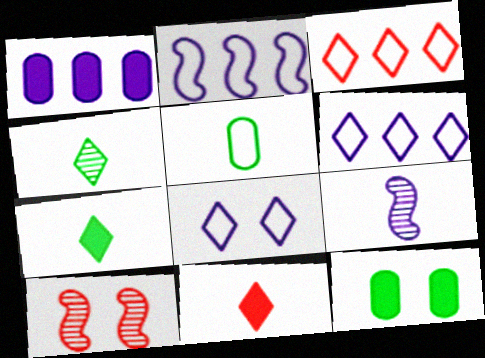[[1, 8, 9], 
[3, 9, 12], 
[5, 9, 11], 
[8, 10, 12]]